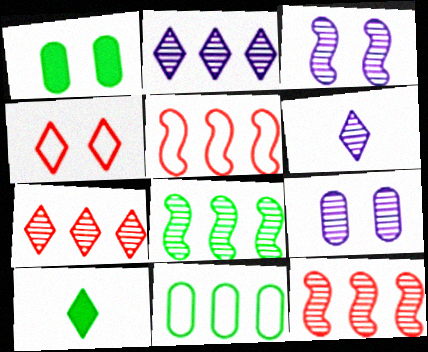[[1, 3, 4], 
[1, 5, 6], 
[2, 4, 10], 
[5, 9, 10]]